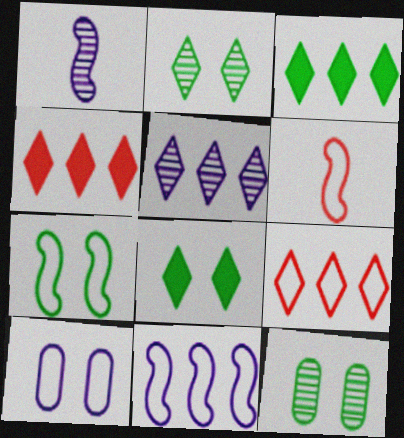[[3, 5, 9], 
[6, 7, 11], 
[7, 8, 12]]